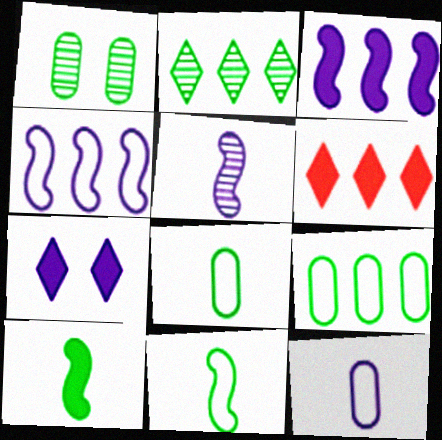[]